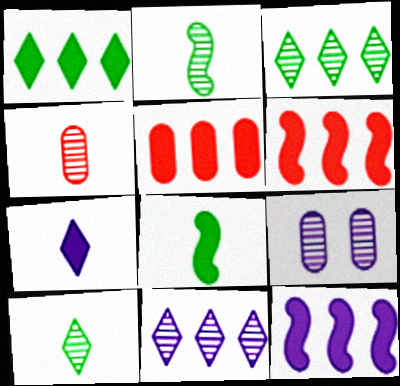[[1, 5, 12]]